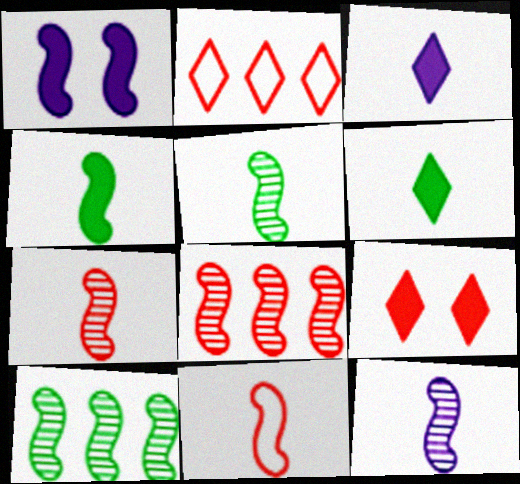[[1, 10, 11], 
[4, 11, 12], 
[5, 7, 12]]